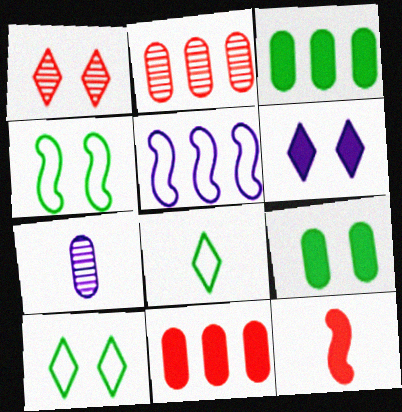[[1, 6, 10], 
[3, 6, 12], 
[5, 6, 7], 
[7, 8, 12]]